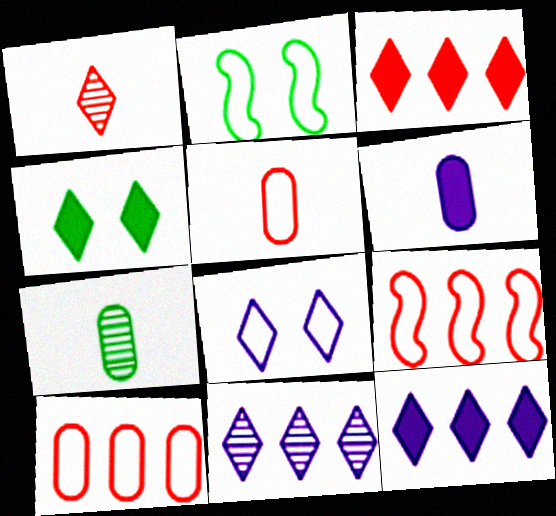[[5, 6, 7]]